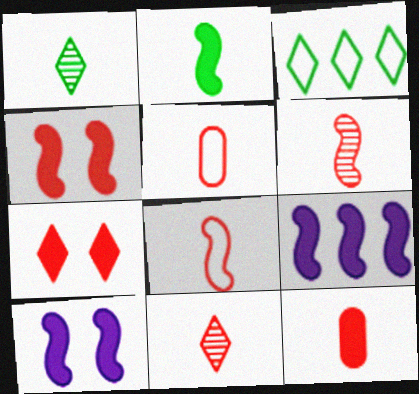[[2, 4, 9], 
[8, 11, 12]]